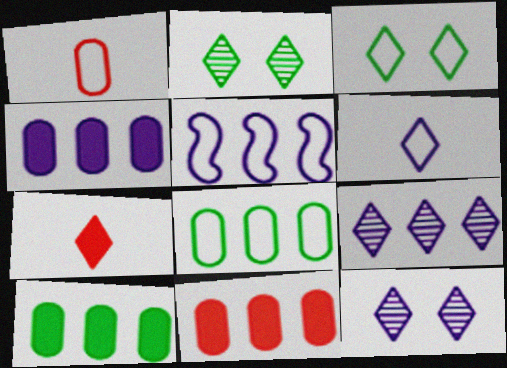[[1, 3, 5], 
[3, 7, 9], 
[4, 5, 9], 
[4, 10, 11]]